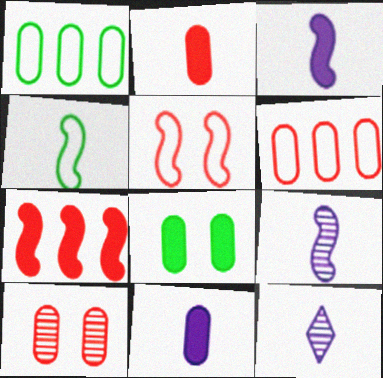[[1, 10, 11], 
[2, 4, 12], 
[2, 6, 10]]